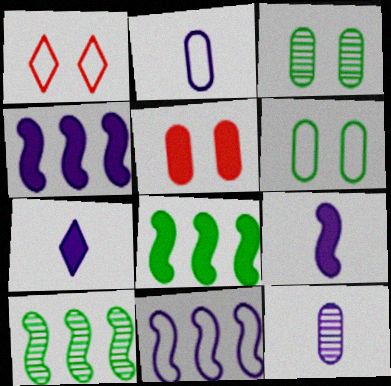[[1, 8, 12], 
[5, 7, 8]]